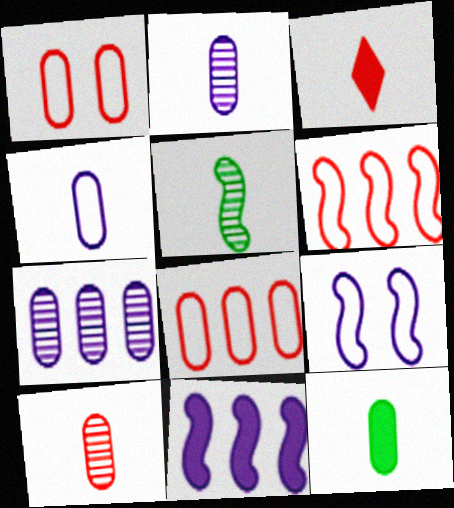[[1, 7, 12], 
[3, 4, 5], 
[4, 10, 12]]